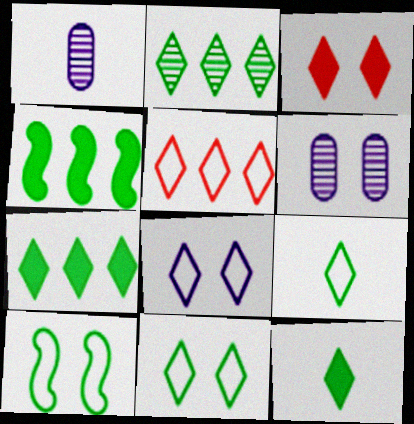[[2, 11, 12], 
[3, 6, 10], 
[5, 8, 9]]